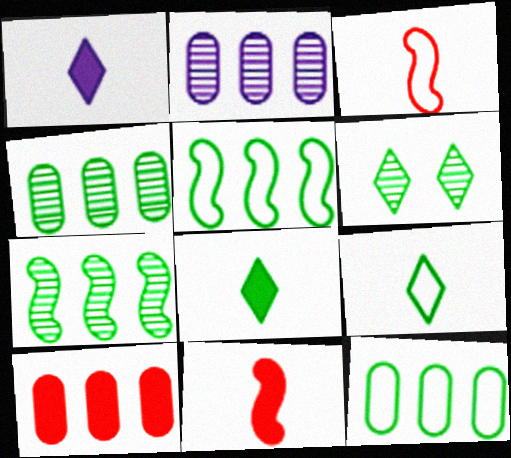[[2, 10, 12]]